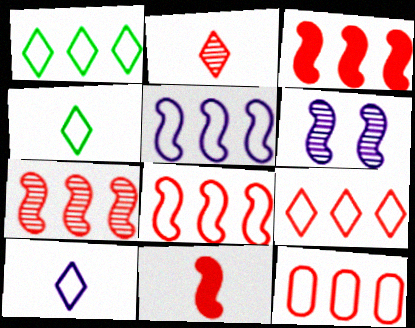[[1, 5, 12], 
[3, 7, 8], 
[8, 9, 12]]